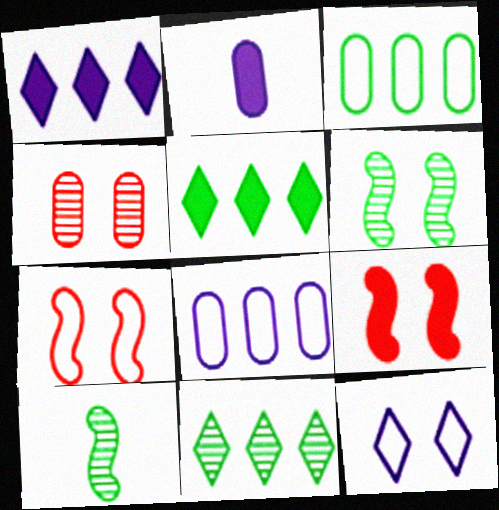[[2, 3, 4], 
[2, 5, 9], 
[2, 7, 11]]